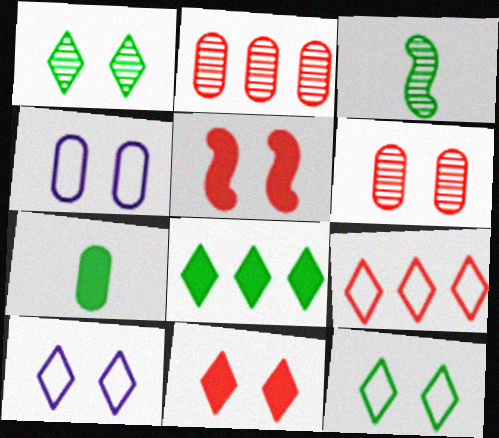[[1, 4, 5], 
[1, 10, 11], 
[2, 4, 7]]